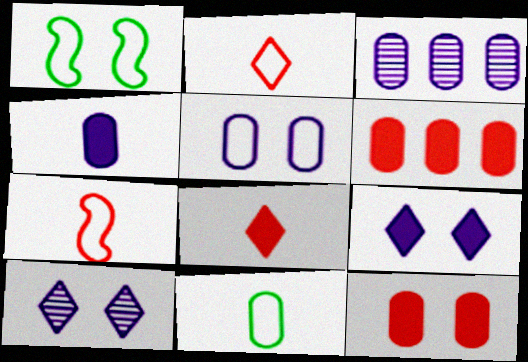[[1, 3, 8], 
[1, 10, 12], 
[3, 4, 5], 
[3, 11, 12]]